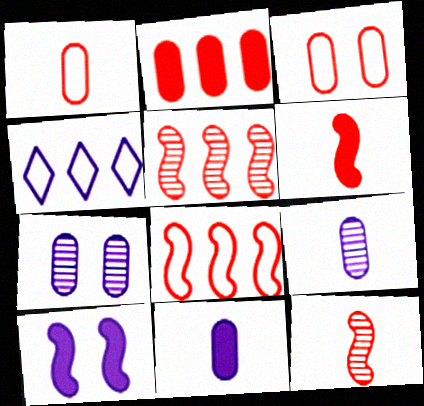[[4, 9, 10]]